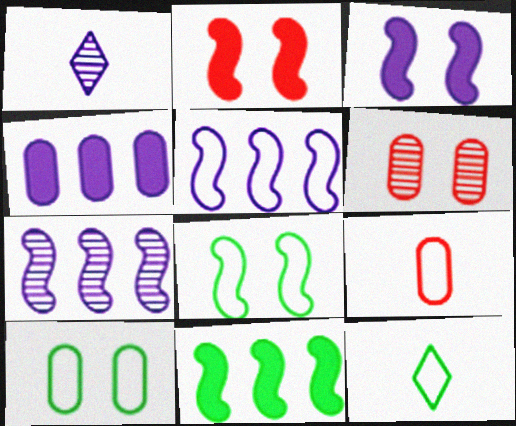[]